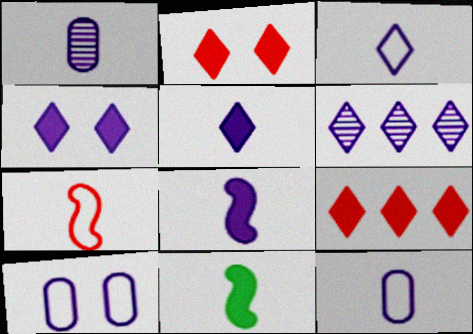[[1, 3, 8], 
[3, 4, 6], 
[6, 8, 10]]